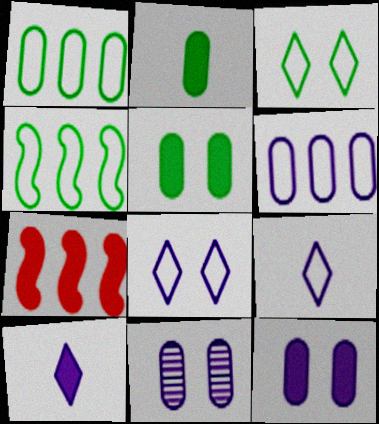[[5, 7, 10]]